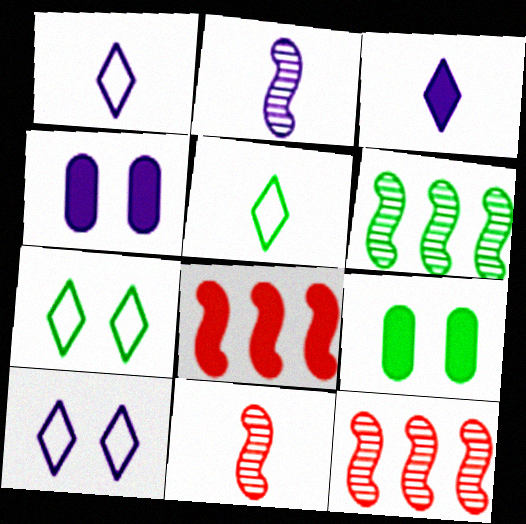[[1, 9, 12], 
[3, 8, 9], 
[4, 5, 12], 
[5, 6, 9]]